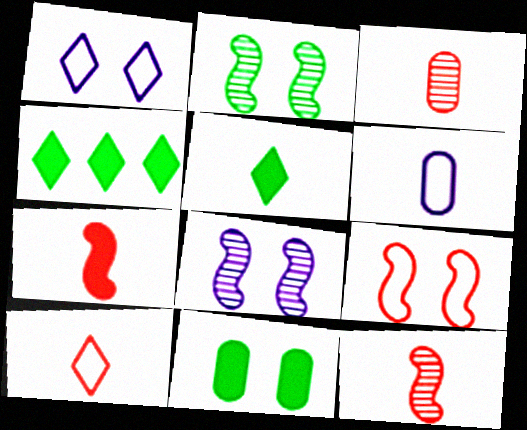[[3, 7, 10], 
[5, 6, 12]]